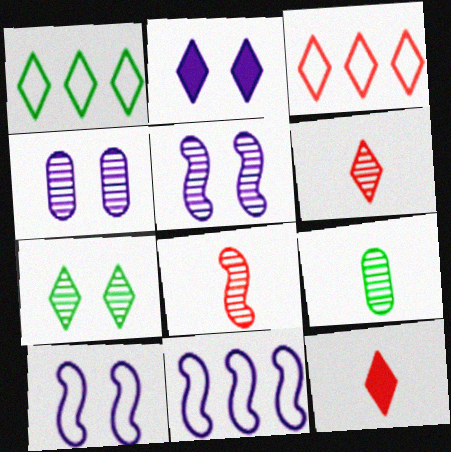[[1, 2, 6], 
[2, 4, 10]]